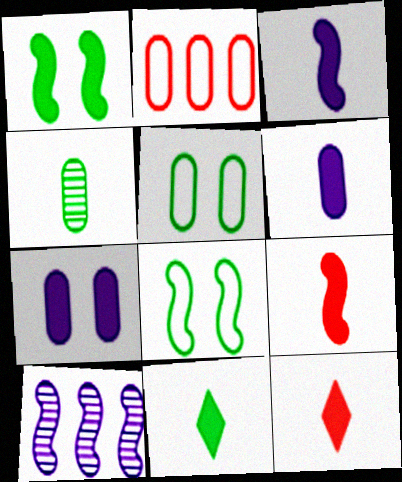[[2, 4, 7], 
[5, 10, 12], 
[6, 9, 11], 
[8, 9, 10]]